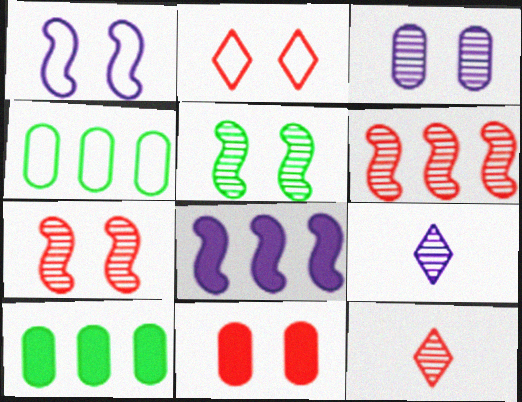[[1, 10, 12], 
[2, 7, 11]]